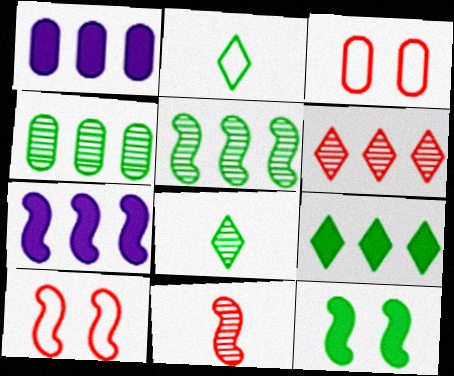[[1, 8, 10], 
[2, 4, 12], 
[3, 7, 8]]